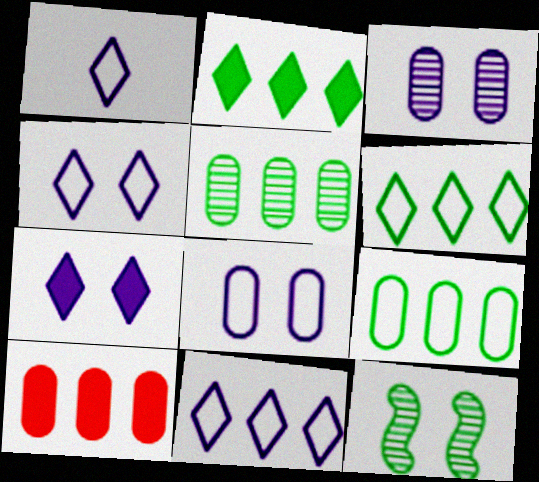[[1, 4, 11], 
[1, 10, 12]]